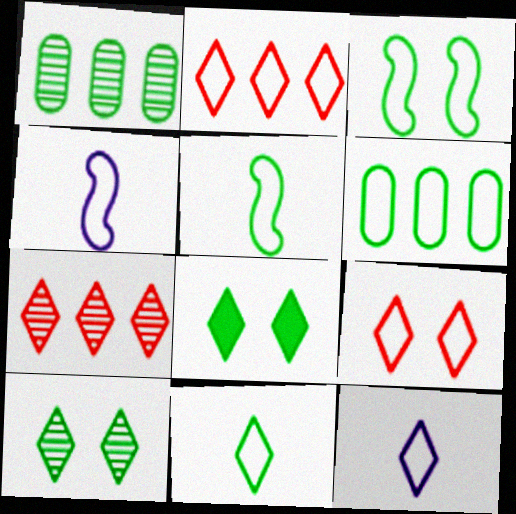[[1, 5, 8], 
[3, 6, 11], 
[4, 6, 9], 
[7, 8, 12]]